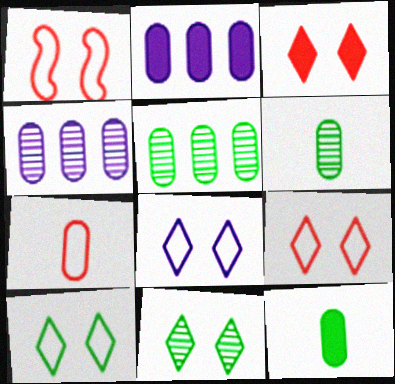[[3, 8, 11], 
[8, 9, 10]]